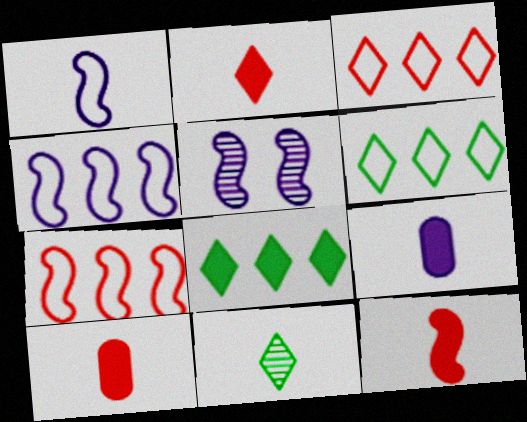[[1, 10, 11], 
[2, 10, 12], 
[5, 6, 10]]